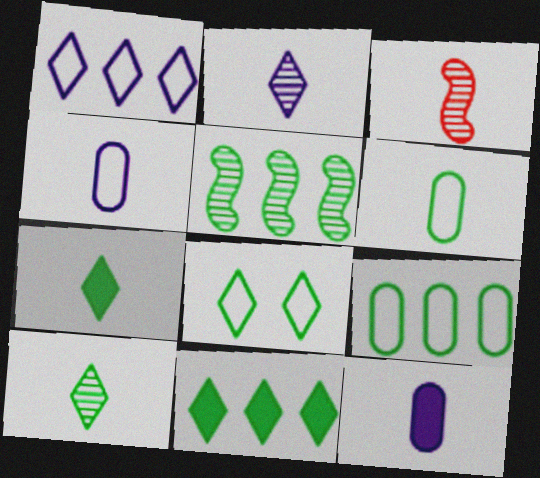[[3, 4, 7], 
[5, 9, 11], 
[8, 10, 11]]